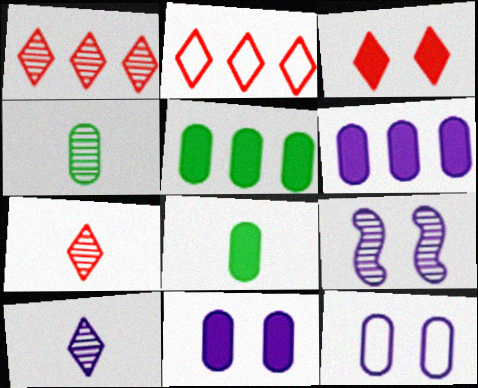[[1, 4, 9], 
[2, 3, 7], 
[2, 8, 9]]